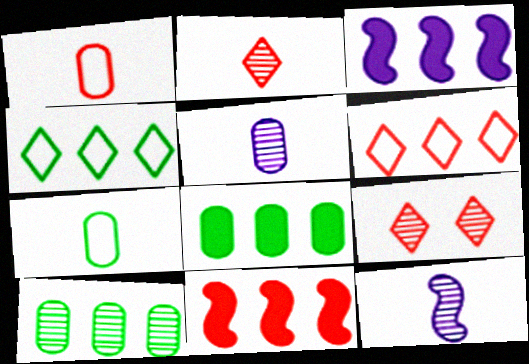[[1, 9, 11], 
[3, 6, 10], 
[3, 7, 9], 
[9, 10, 12]]